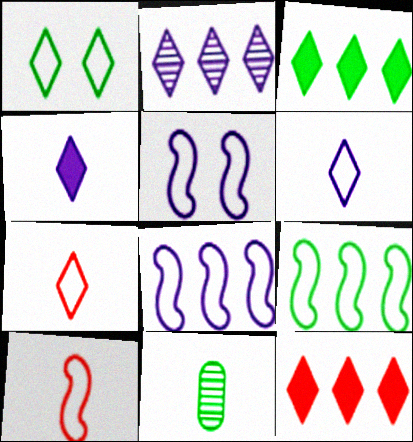[[4, 10, 11], 
[5, 9, 10], 
[5, 11, 12]]